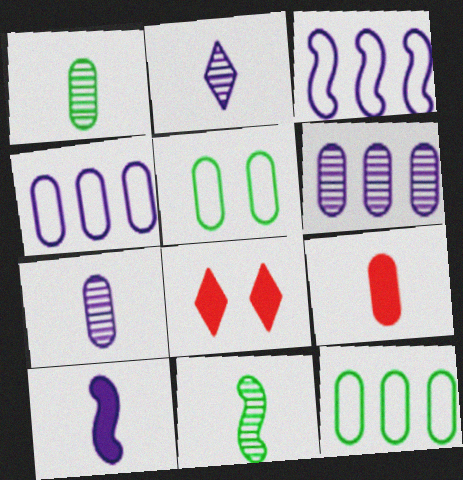[[1, 3, 8], 
[4, 8, 11], 
[5, 6, 9]]